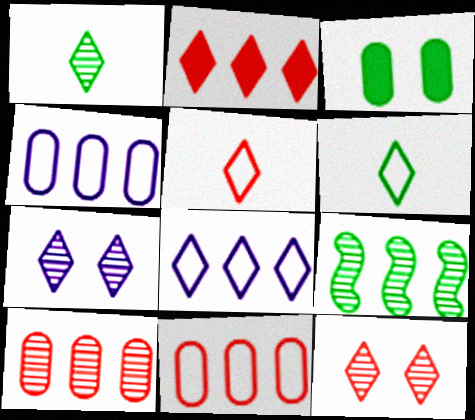[[2, 4, 9], 
[2, 5, 12], 
[2, 6, 7], 
[3, 6, 9]]